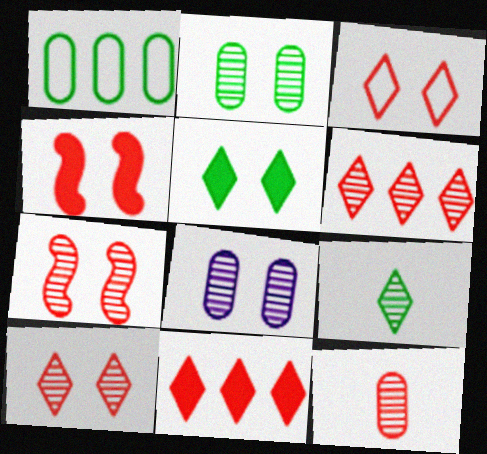[[6, 7, 12]]